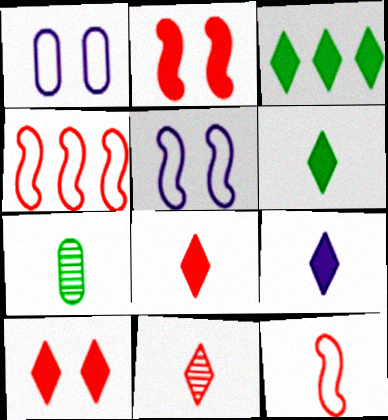[[3, 9, 10], 
[6, 8, 9], 
[7, 9, 12]]